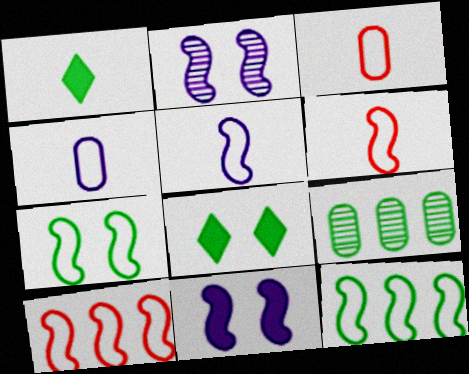[[1, 7, 9], 
[5, 7, 10]]